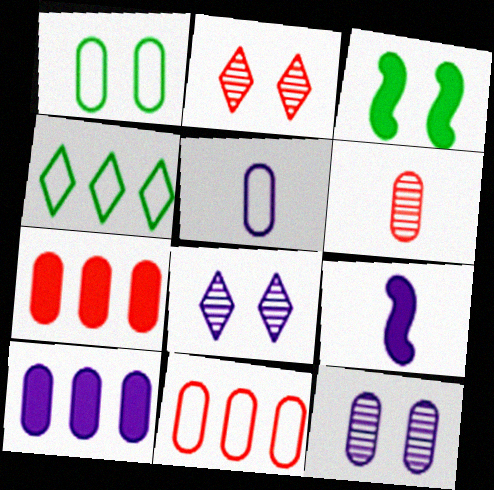[[1, 5, 11], 
[1, 6, 10], 
[5, 10, 12]]